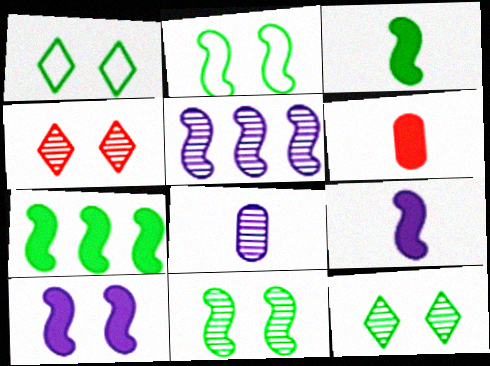[[1, 5, 6]]